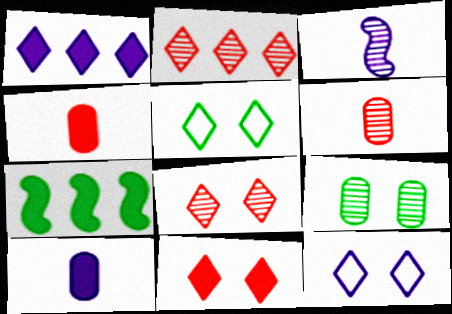[[2, 3, 9], 
[6, 7, 12], 
[7, 10, 11]]